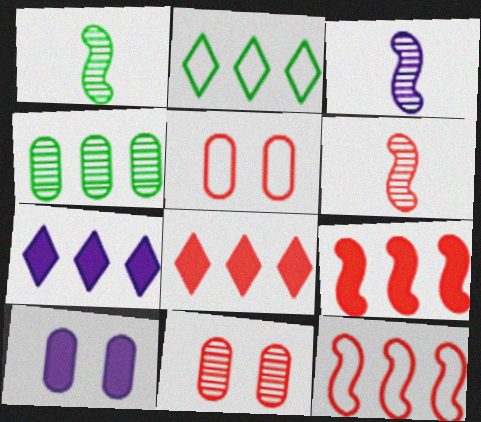[[1, 3, 6], 
[1, 5, 7], 
[2, 6, 10], 
[4, 7, 12], 
[5, 6, 8]]